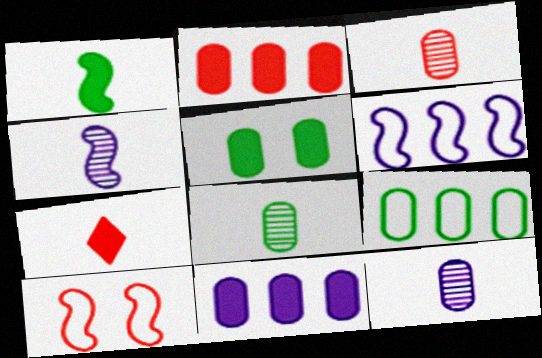[[3, 8, 12], 
[5, 8, 9]]